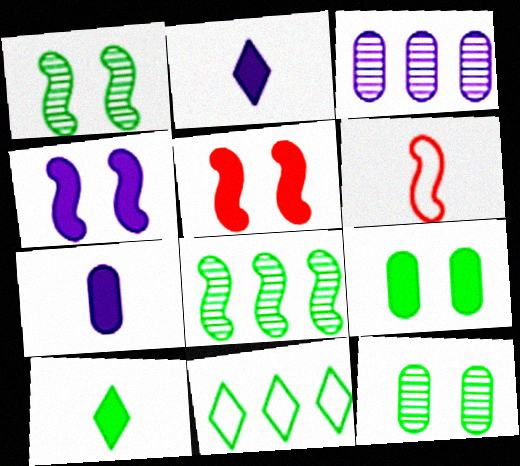[[4, 6, 8]]